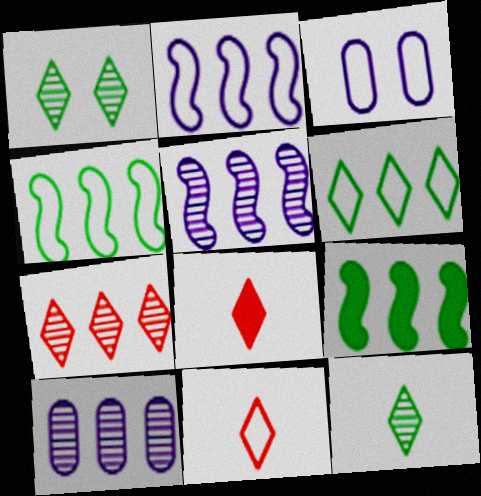[[3, 4, 11]]